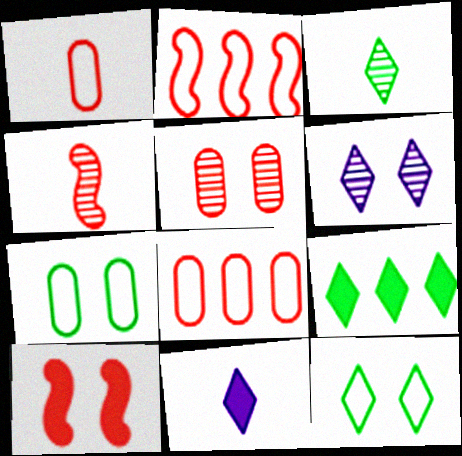[[2, 4, 10], 
[3, 9, 12], 
[6, 7, 10]]